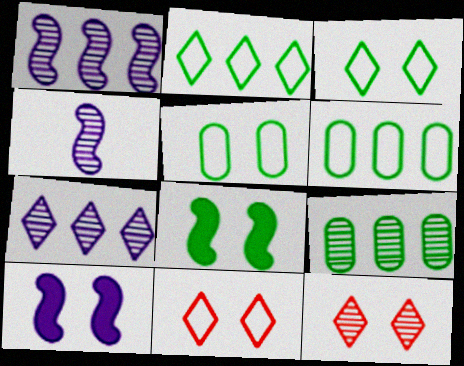[[4, 9, 12], 
[5, 10, 12]]